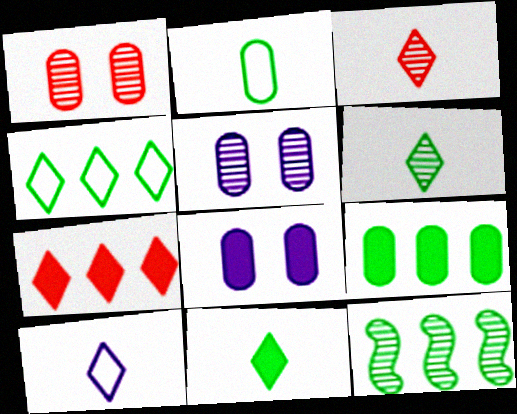[[3, 5, 12], 
[3, 10, 11], 
[4, 9, 12]]